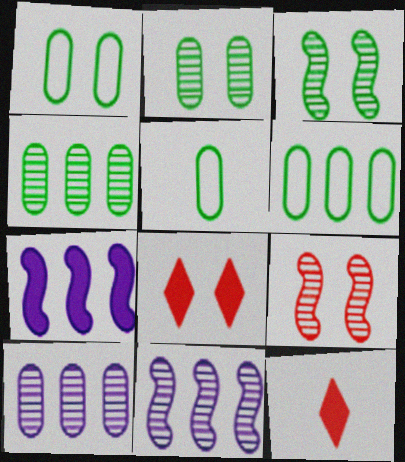[[1, 5, 6], 
[1, 11, 12], 
[5, 8, 11]]